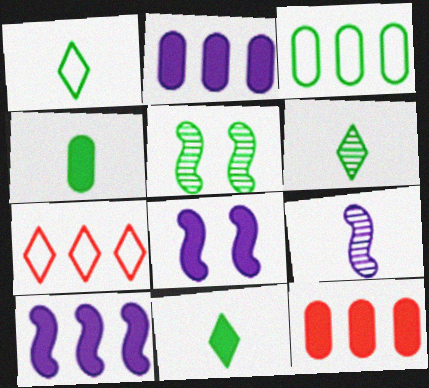[[1, 6, 11], 
[3, 5, 11], 
[8, 11, 12]]